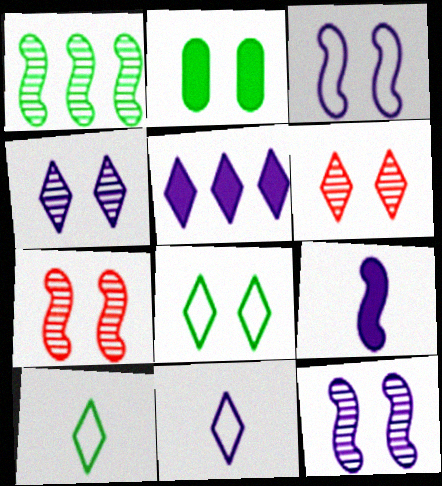[[1, 2, 10], 
[2, 3, 6], 
[4, 5, 11], 
[5, 6, 10]]